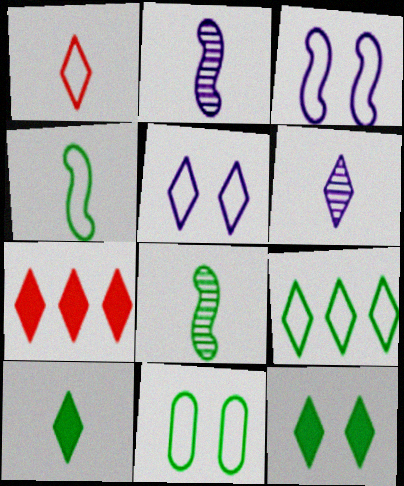[[1, 5, 9], 
[1, 6, 10], 
[2, 7, 11], 
[4, 9, 11]]